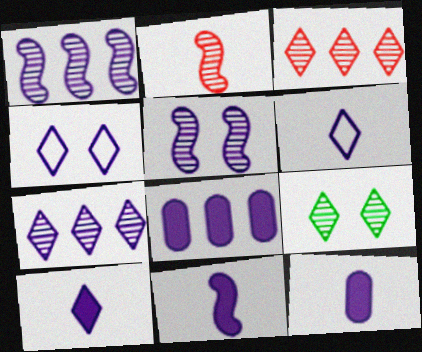[[1, 4, 12], 
[4, 7, 10], 
[5, 6, 8], 
[10, 11, 12]]